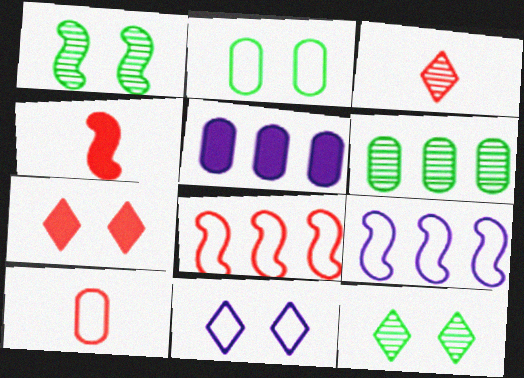[[1, 4, 9], 
[3, 4, 10], 
[4, 6, 11], 
[7, 11, 12]]